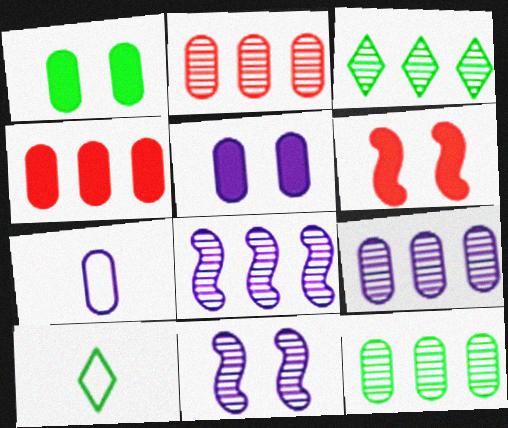[[1, 2, 7], 
[2, 3, 8], 
[2, 9, 12], 
[3, 6, 7], 
[4, 10, 11], 
[5, 7, 9], 
[6, 9, 10]]